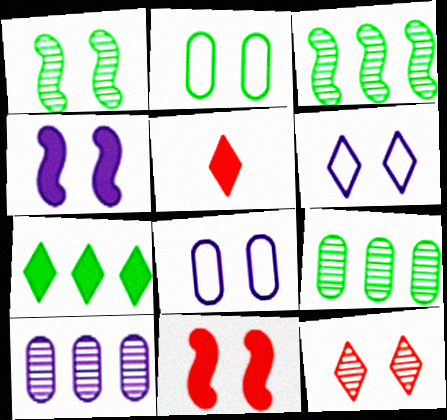[[2, 4, 12], 
[3, 5, 8]]